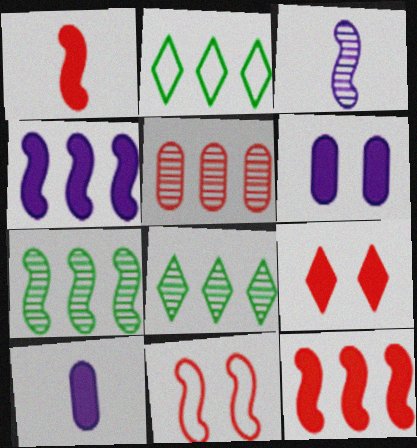[[2, 4, 5], 
[8, 10, 11]]